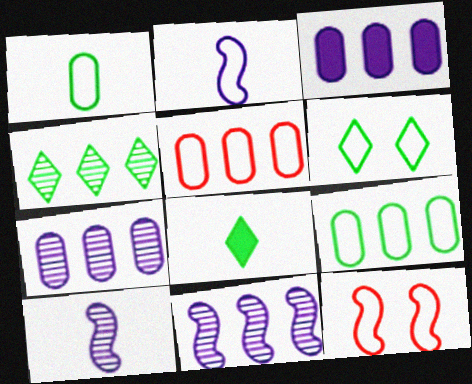[[2, 5, 6], 
[4, 6, 8], 
[7, 8, 12]]